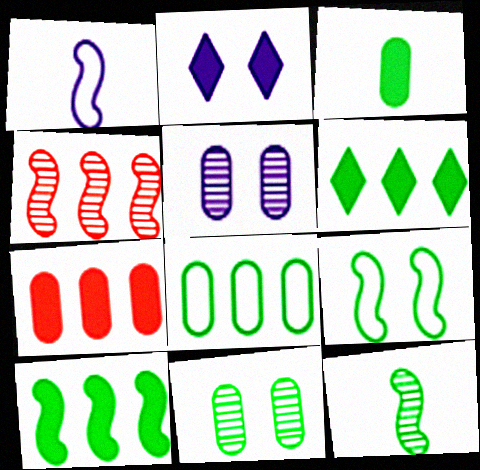[[3, 8, 11], 
[9, 10, 12]]